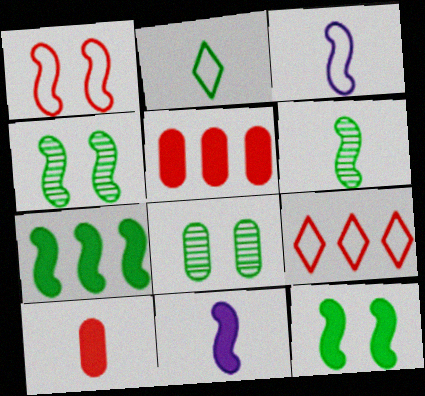[[2, 7, 8], 
[8, 9, 11]]